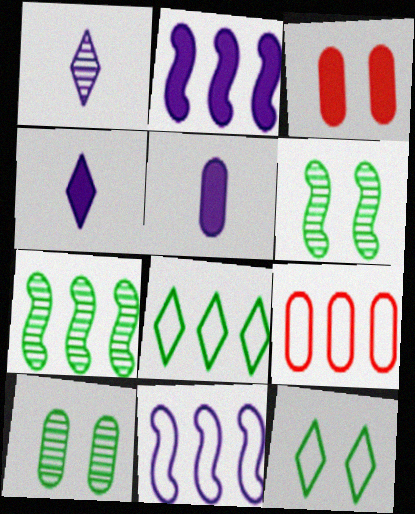[[4, 6, 9], 
[5, 9, 10], 
[8, 9, 11]]